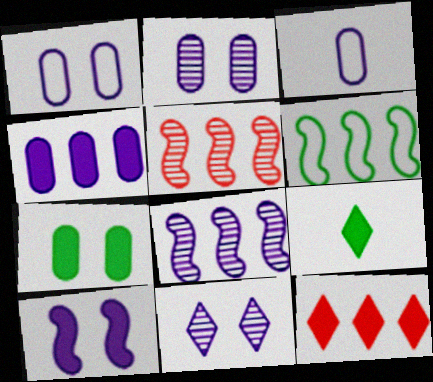[[1, 5, 9], 
[1, 10, 11], 
[2, 3, 4]]